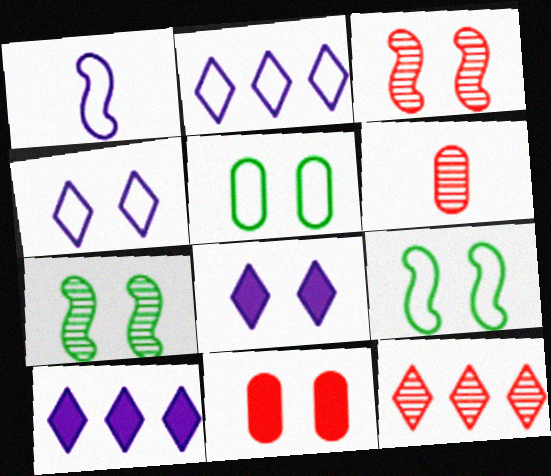[[3, 5, 8], 
[3, 6, 12], 
[4, 7, 11], 
[6, 9, 10]]